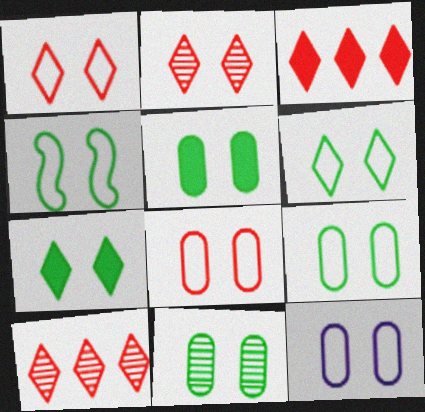[[1, 4, 12], 
[4, 6, 9], 
[4, 7, 11], 
[5, 9, 11], 
[8, 9, 12]]